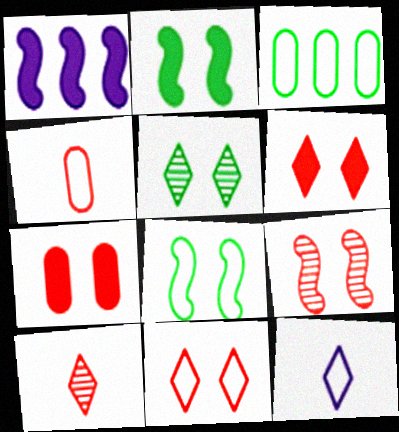[[1, 4, 5], 
[7, 9, 11]]